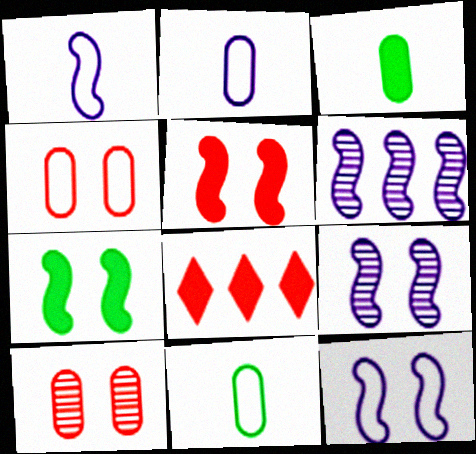[[8, 9, 11]]